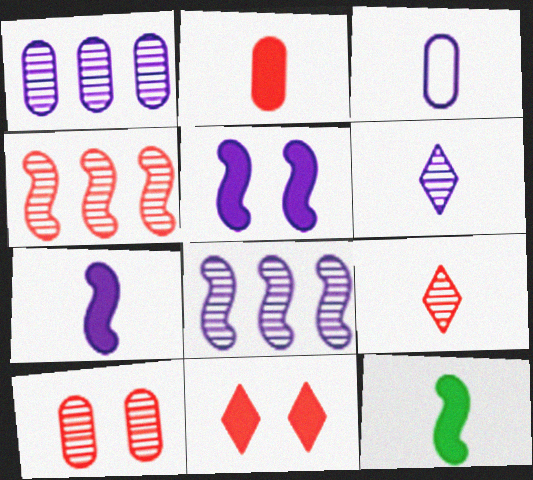[[3, 6, 7], 
[3, 9, 12], 
[4, 9, 10]]